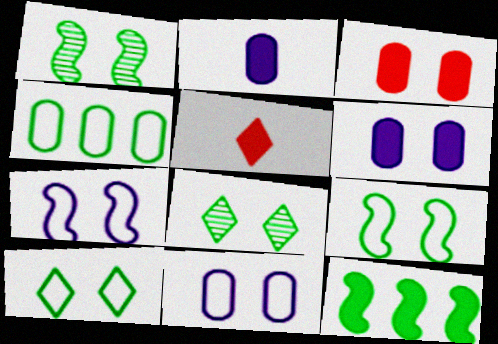[[3, 7, 8], 
[5, 6, 12]]